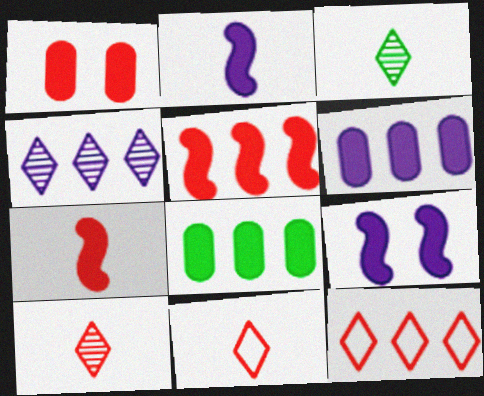[]